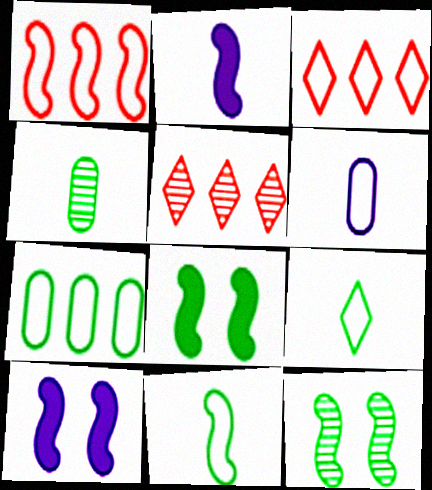[[1, 2, 12], 
[3, 4, 10], 
[5, 6, 8]]